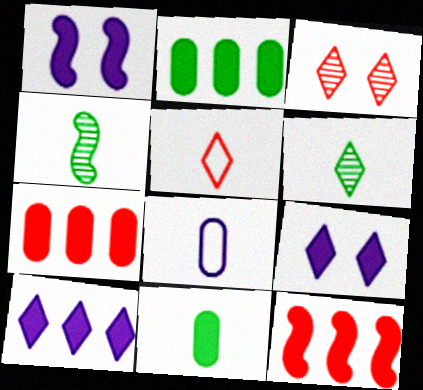[[2, 10, 12], 
[9, 11, 12]]